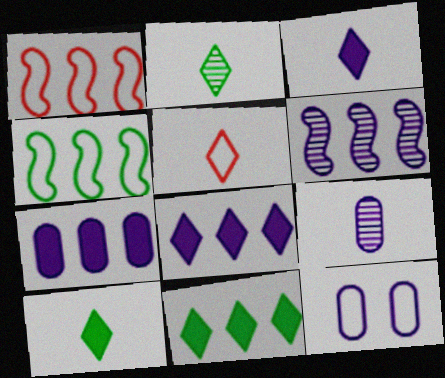[[2, 3, 5], 
[3, 6, 12], 
[4, 5, 12], 
[7, 9, 12]]